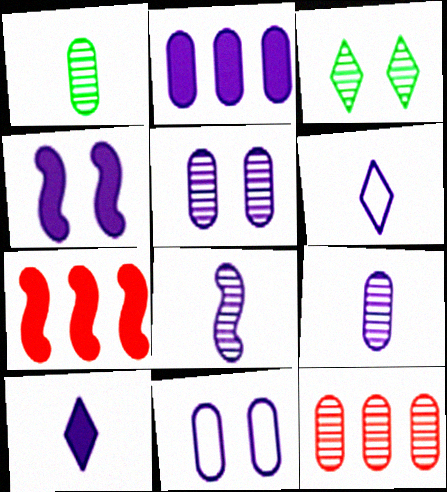[[1, 5, 12], 
[2, 4, 10], 
[2, 9, 11], 
[3, 8, 12]]